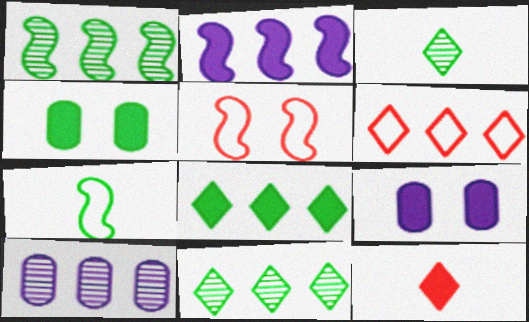[[2, 4, 12], 
[4, 7, 11]]